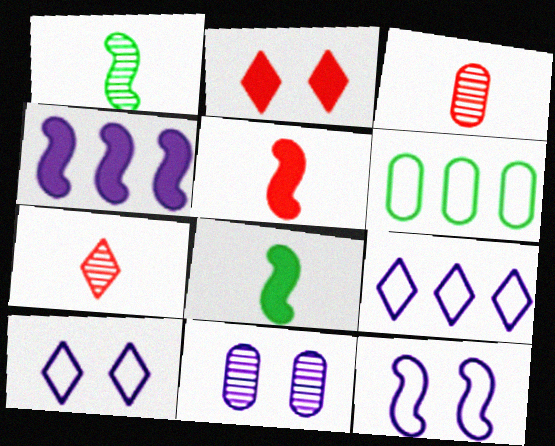[]